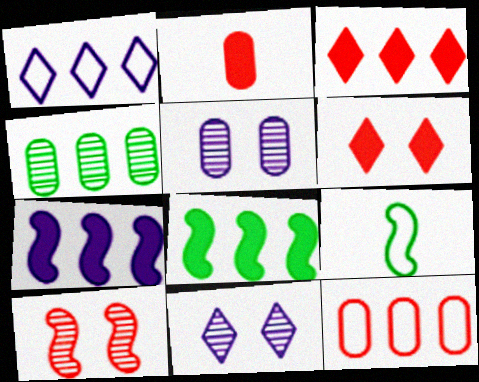[[3, 5, 9], 
[7, 9, 10]]